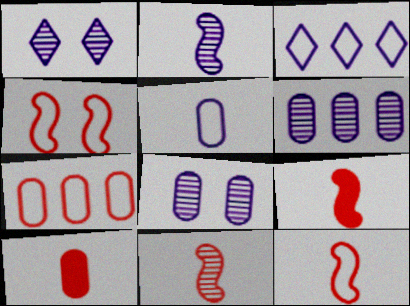[[1, 2, 6], 
[9, 11, 12]]